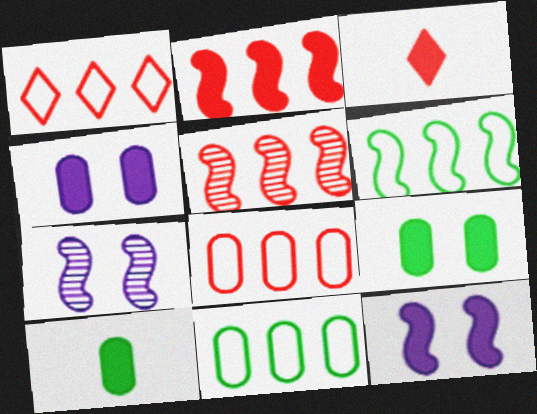[[1, 7, 10], 
[3, 7, 11]]